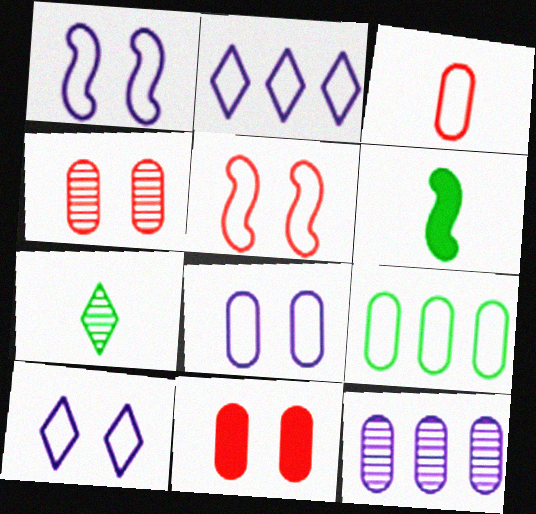[[1, 8, 10], 
[2, 4, 6], 
[3, 8, 9]]